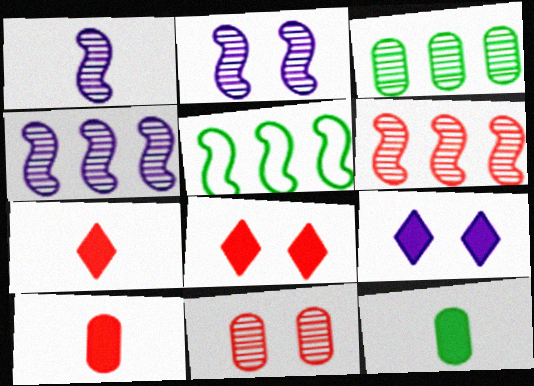[[1, 2, 4]]